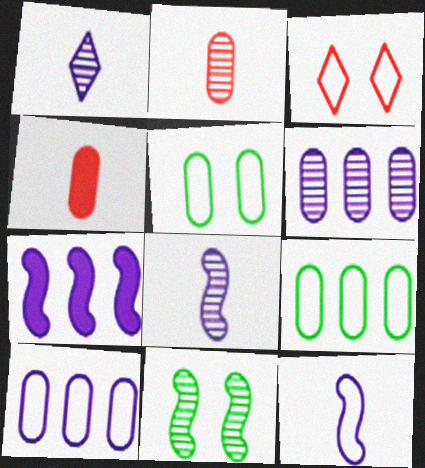[[3, 9, 12], 
[4, 5, 6]]